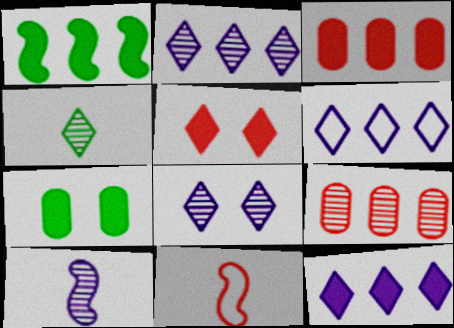[[1, 3, 12], 
[1, 6, 9], 
[2, 6, 12], 
[2, 7, 11], 
[4, 5, 6], 
[5, 9, 11]]